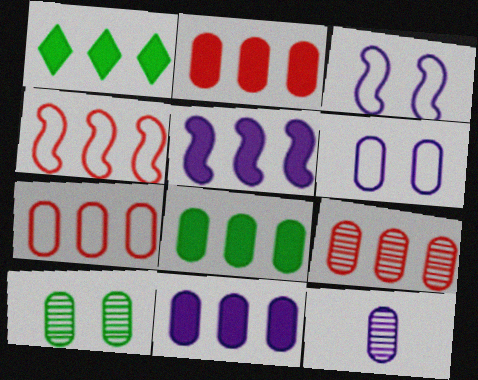[[1, 2, 5], 
[2, 7, 9], 
[2, 8, 11], 
[6, 11, 12], 
[9, 10, 12]]